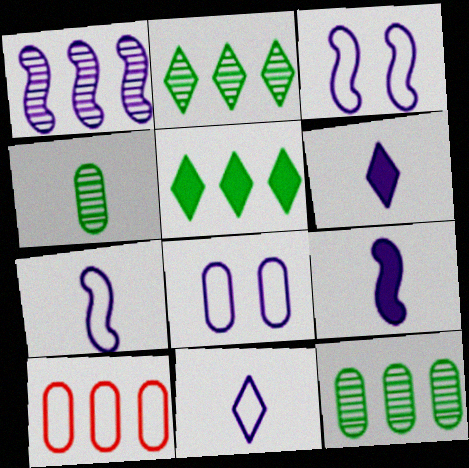[[1, 3, 9], 
[1, 5, 10], 
[1, 6, 8]]